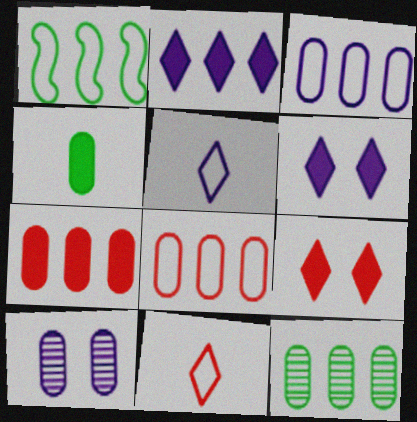[[3, 7, 12], 
[4, 8, 10]]